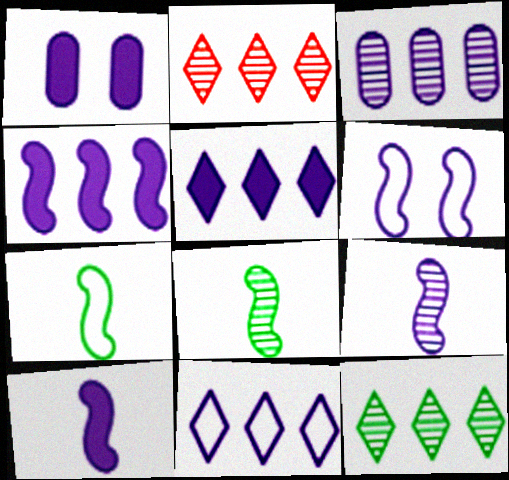[[1, 2, 7], 
[1, 5, 10], 
[1, 9, 11], 
[3, 4, 11], 
[4, 6, 9]]